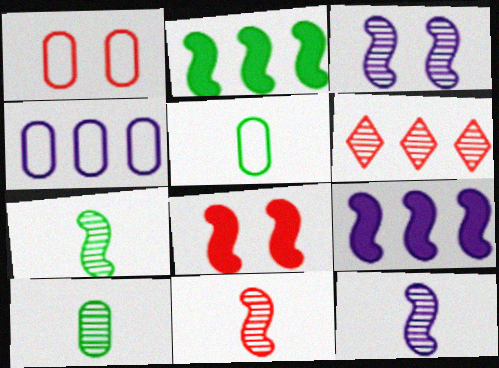[[1, 4, 5], 
[2, 4, 6], 
[3, 6, 10], 
[7, 11, 12]]